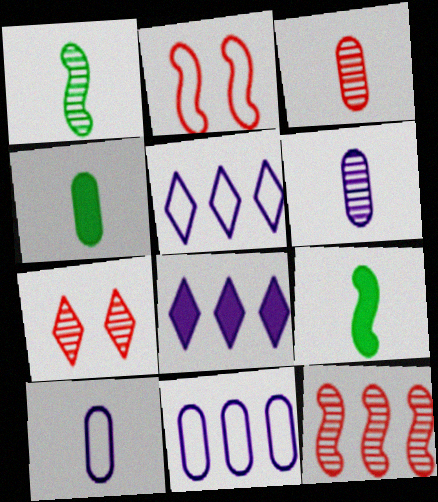[[3, 4, 10], 
[3, 7, 12], 
[7, 9, 11]]